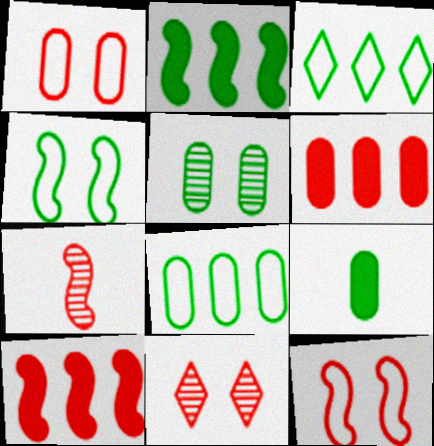[[5, 8, 9], 
[7, 10, 12]]